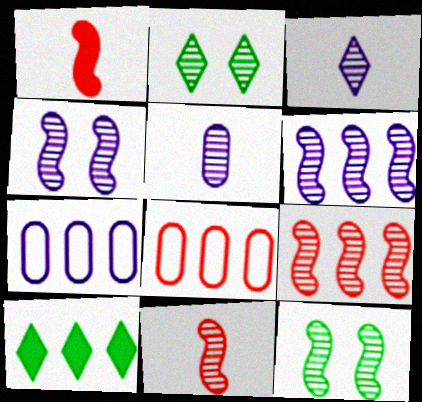[[1, 2, 7], 
[2, 5, 9], 
[6, 8, 10], 
[6, 11, 12], 
[7, 9, 10]]